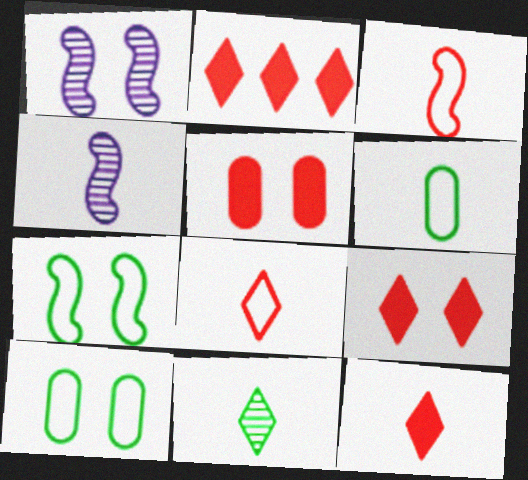[[1, 2, 6], 
[1, 9, 10], 
[2, 4, 10], 
[2, 9, 12], 
[4, 6, 12]]